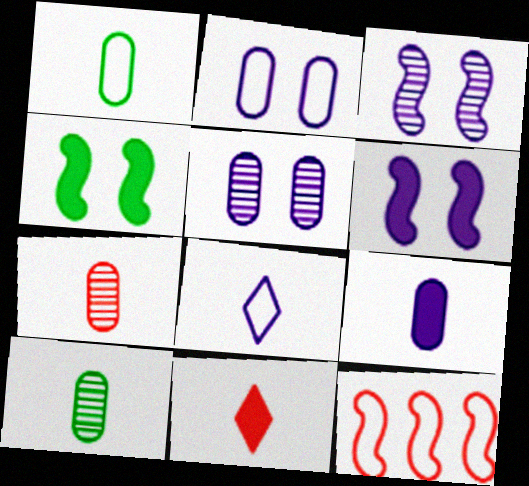[[1, 7, 9]]